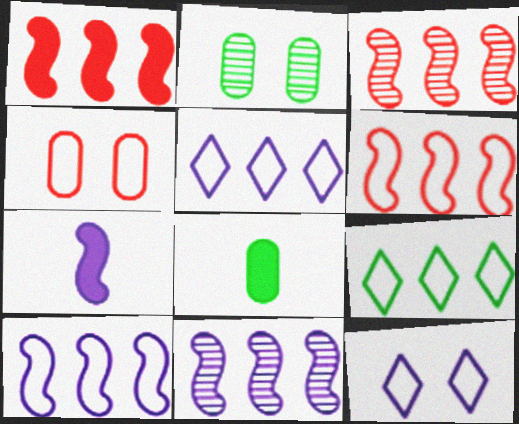[[1, 3, 6], 
[3, 8, 12]]